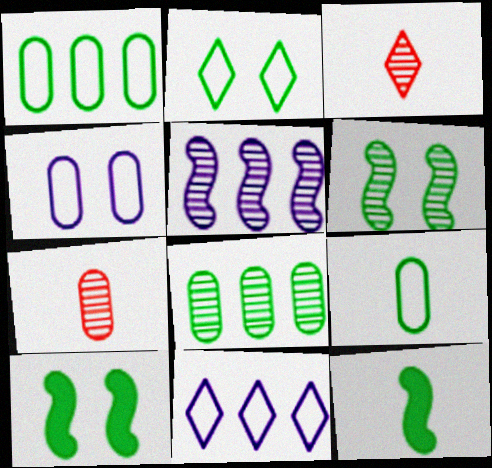[[2, 8, 12], 
[7, 10, 11]]